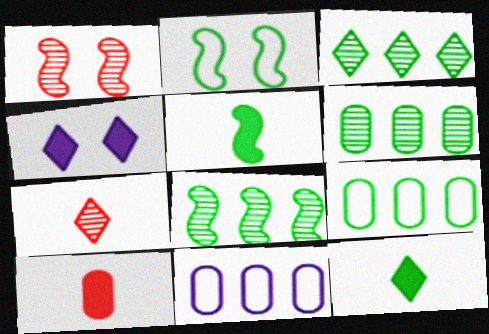[[1, 11, 12], 
[2, 5, 8], 
[2, 6, 12], 
[3, 6, 8]]